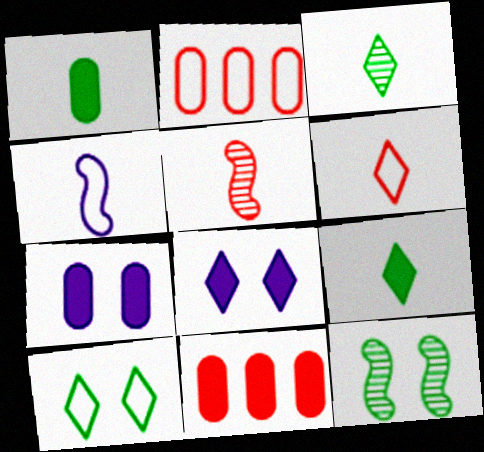[[1, 7, 11], 
[2, 4, 10]]